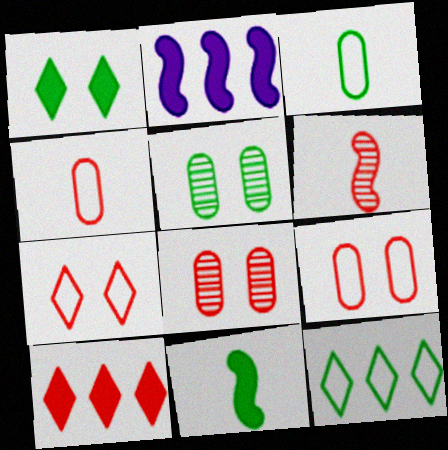[[5, 11, 12], 
[6, 9, 10]]